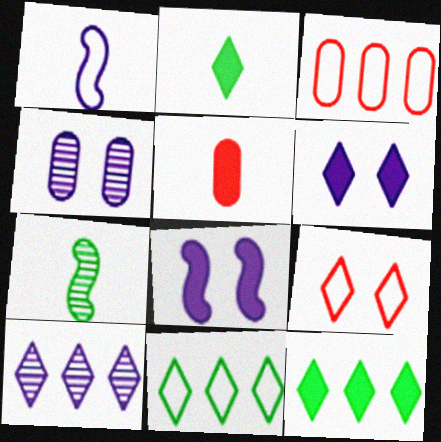[[2, 9, 10], 
[3, 6, 7], 
[5, 8, 12]]